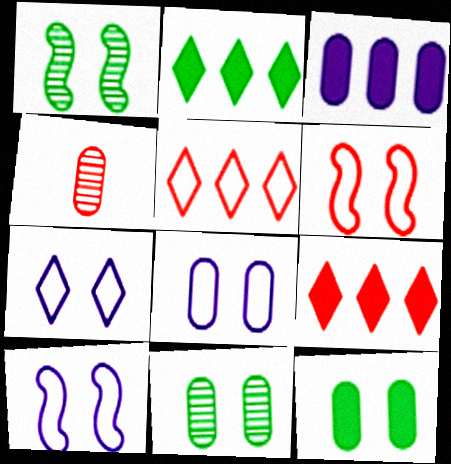[[2, 4, 10], 
[4, 6, 9], 
[7, 8, 10]]